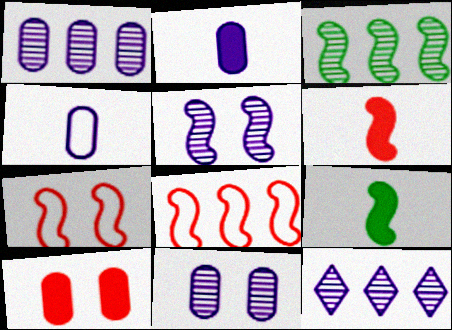[[5, 8, 9]]